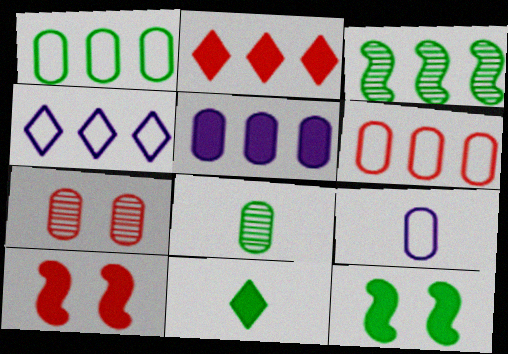[[4, 8, 10], 
[5, 10, 11]]